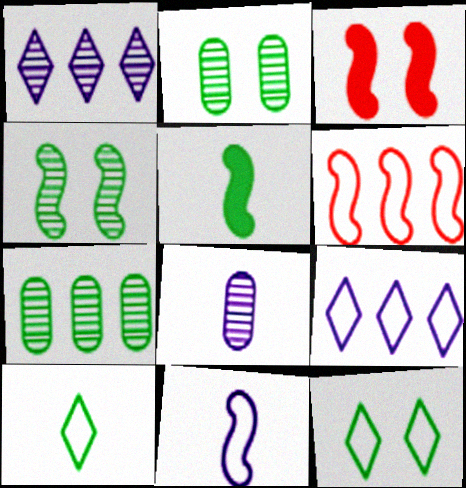[[5, 7, 12]]